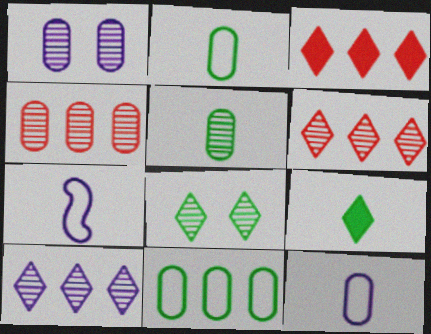[[1, 4, 5]]